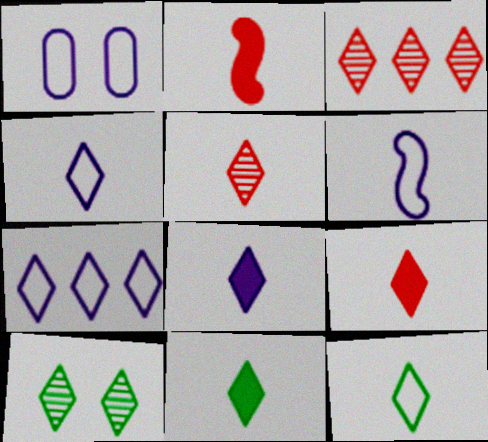[[1, 6, 7], 
[4, 5, 11], 
[5, 8, 12], 
[7, 9, 10], 
[8, 9, 11]]